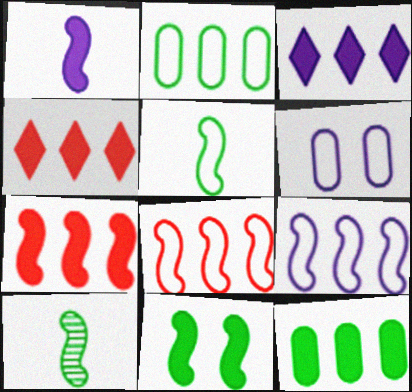[[1, 7, 11], 
[3, 7, 12], 
[4, 6, 10]]